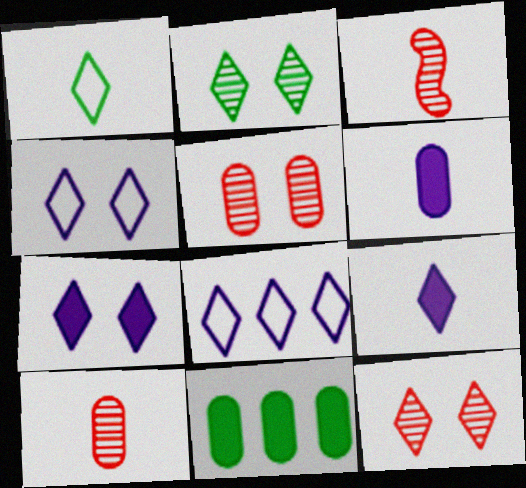[[1, 3, 6], 
[3, 4, 11]]